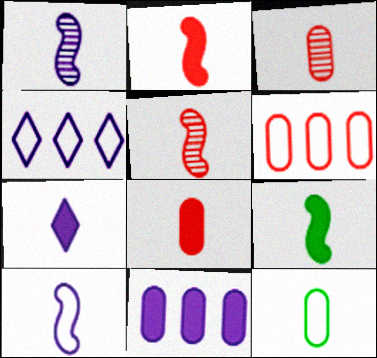[[5, 7, 12], 
[5, 9, 10], 
[7, 8, 9]]